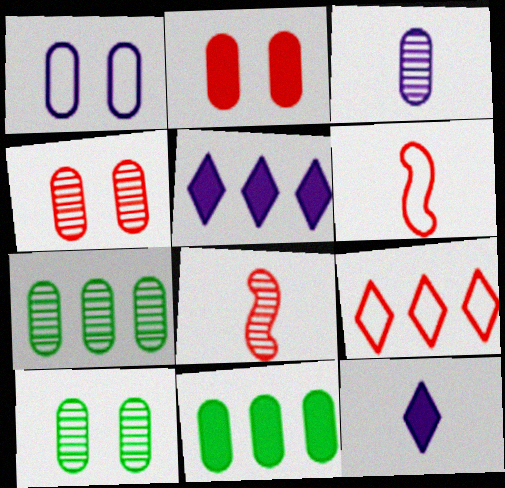[[1, 2, 10], 
[2, 8, 9], 
[3, 4, 7], 
[5, 6, 10]]